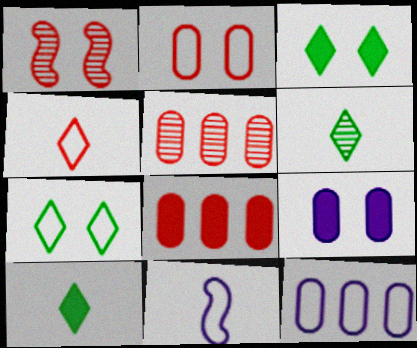[[1, 4, 8], 
[1, 7, 9], 
[1, 10, 12], 
[3, 5, 11]]